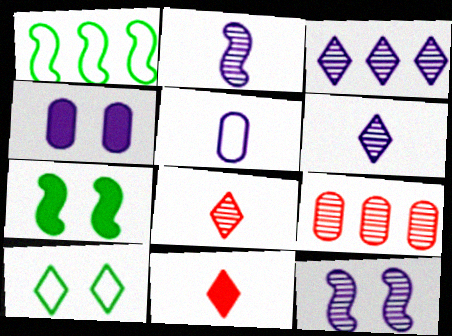[[1, 4, 8], 
[3, 10, 11]]